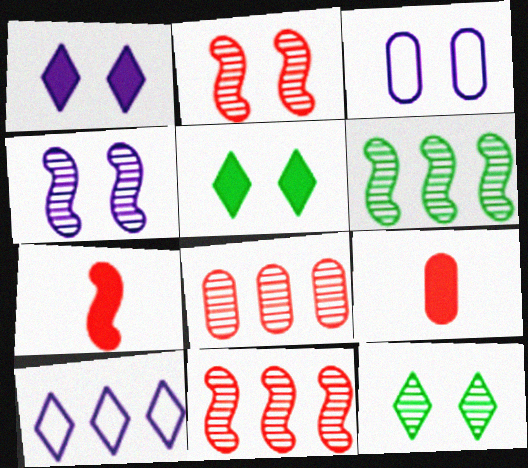[[1, 3, 4], 
[2, 3, 5]]